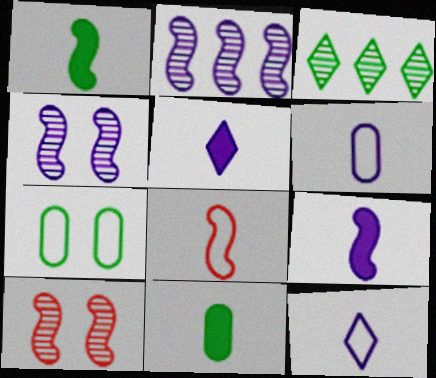[[1, 3, 7]]